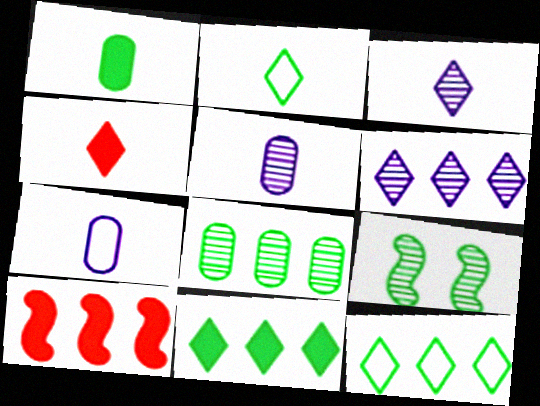[[1, 9, 12], 
[2, 3, 4]]